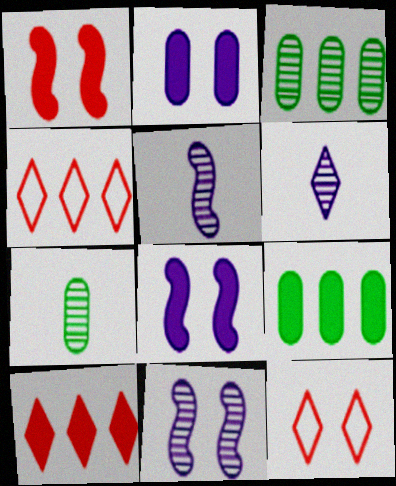[[4, 7, 8], 
[5, 9, 12]]